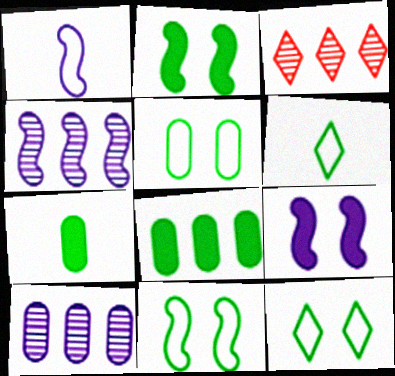[[1, 4, 9], 
[5, 11, 12]]